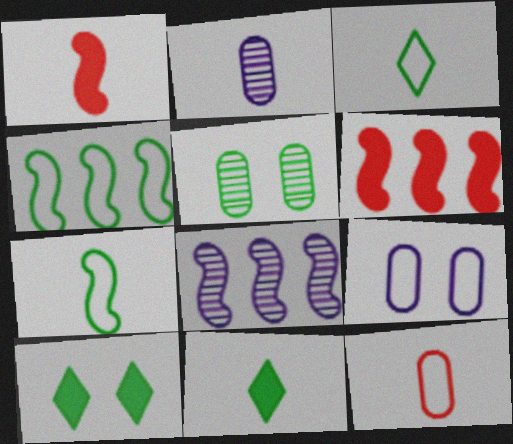[[1, 2, 3], 
[4, 5, 11], 
[4, 6, 8], 
[8, 10, 12]]